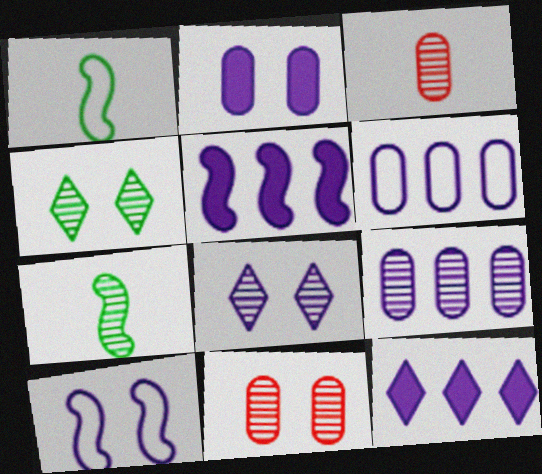[[1, 11, 12], 
[2, 8, 10]]